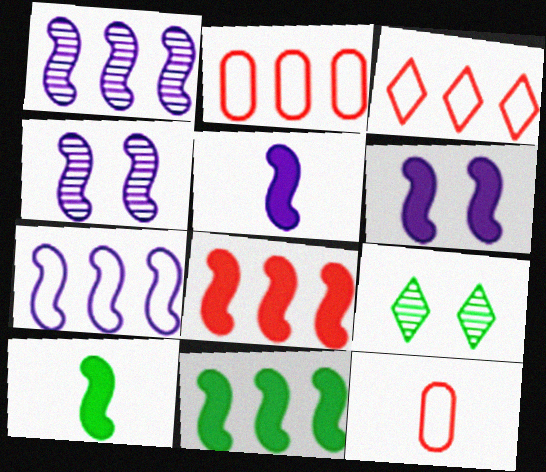[[2, 5, 9], 
[4, 5, 7], 
[6, 8, 10]]